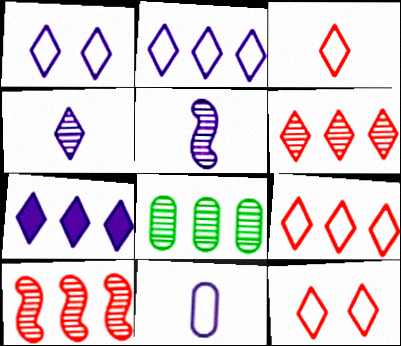[[1, 4, 7], 
[3, 9, 12]]